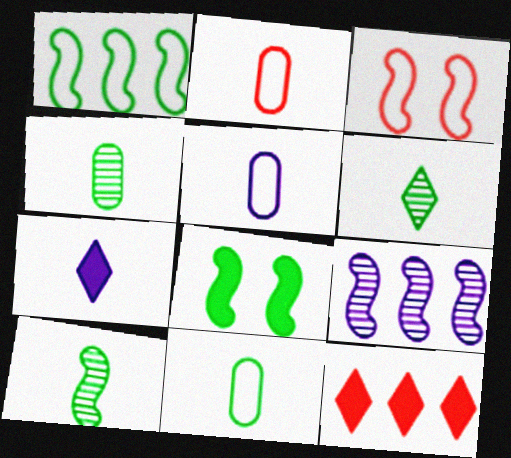[[1, 8, 10], 
[2, 5, 11], 
[2, 7, 10], 
[4, 6, 10]]